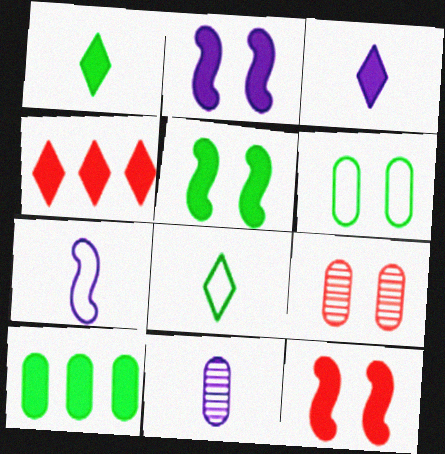[[1, 5, 10], 
[2, 5, 12], 
[3, 7, 11], 
[3, 10, 12]]